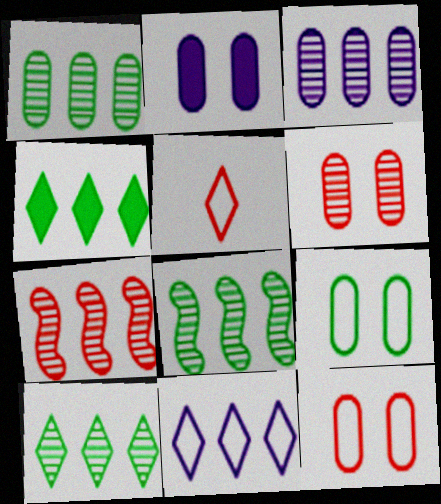[[1, 8, 10], 
[2, 5, 8], 
[2, 6, 9], 
[3, 7, 10]]